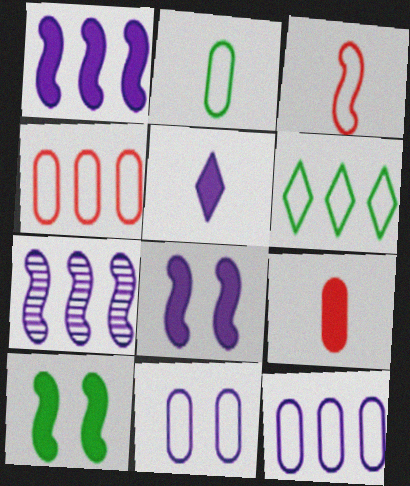[[2, 4, 11], 
[3, 6, 11], 
[3, 7, 10], 
[5, 7, 11]]